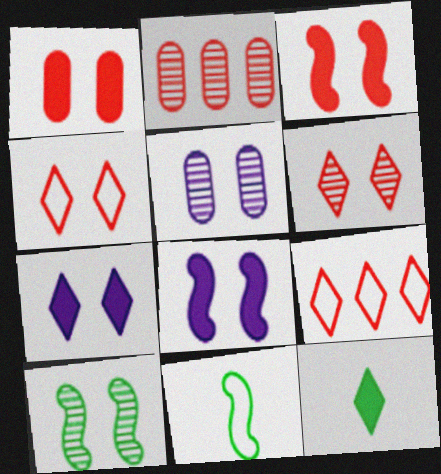[[2, 7, 11], 
[5, 6, 10]]